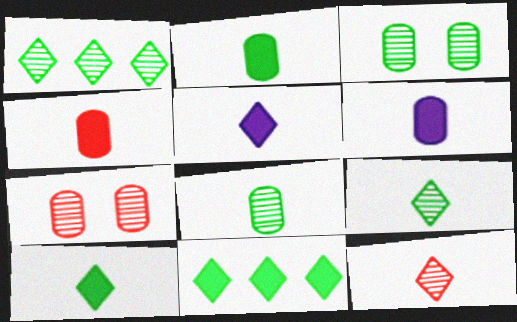[[2, 4, 6]]